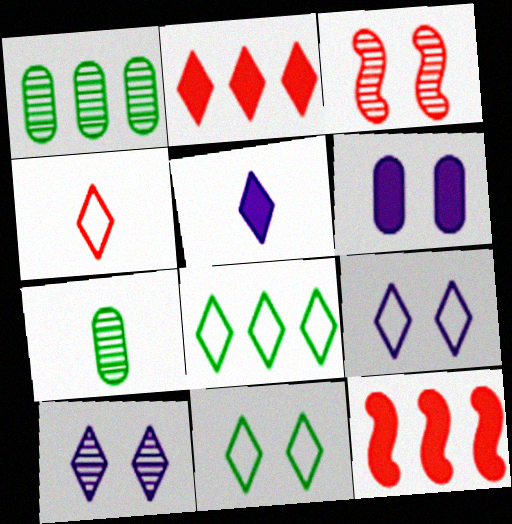[[3, 6, 11], 
[4, 8, 9], 
[7, 9, 12]]